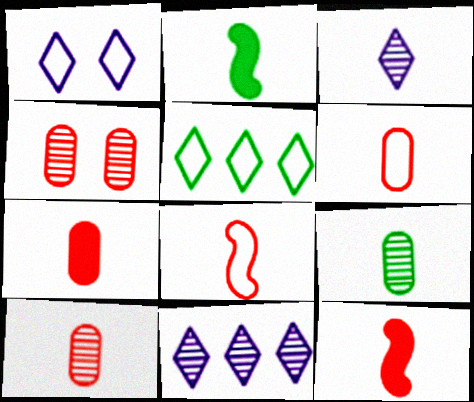[[2, 3, 6], 
[6, 7, 10]]